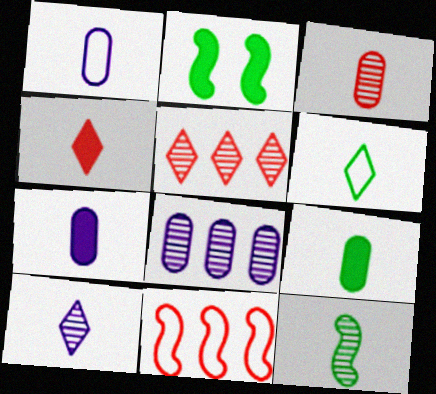[[1, 2, 5], 
[1, 3, 9], 
[1, 4, 12], 
[3, 10, 12], 
[4, 6, 10], 
[6, 9, 12]]